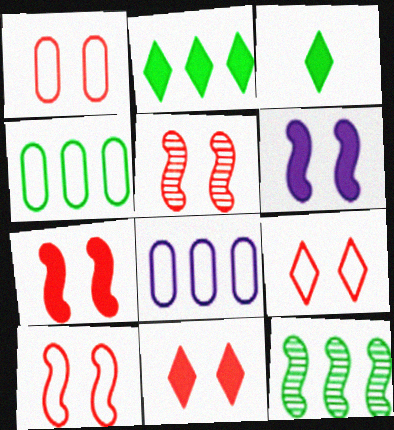[[1, 5, 11], 
[1, 9, 10], 
[2, 4, 12], 
[3, 5, 8], 
[5, 7, 10]]